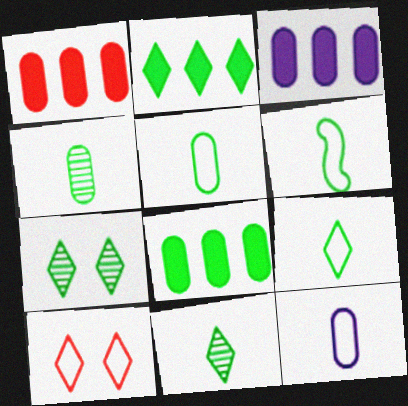[[1, 3, 8], 
[2, 7, 9], 
[5, 6, 9], 
[6, 7, 8]]